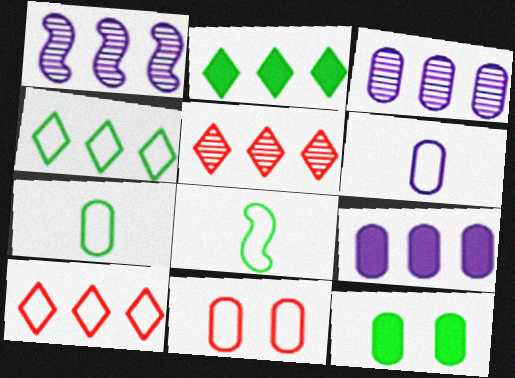[]